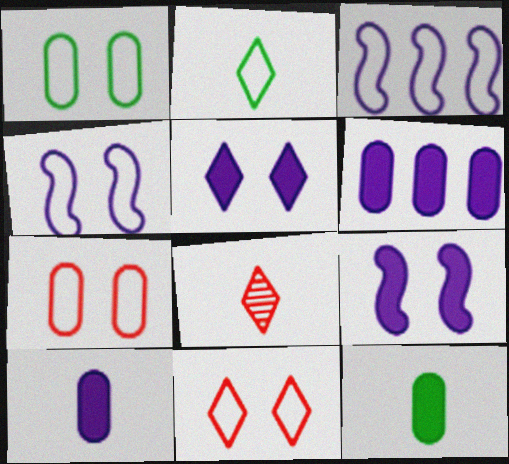[[1, 4, 11], 
[2, 3, 7]]